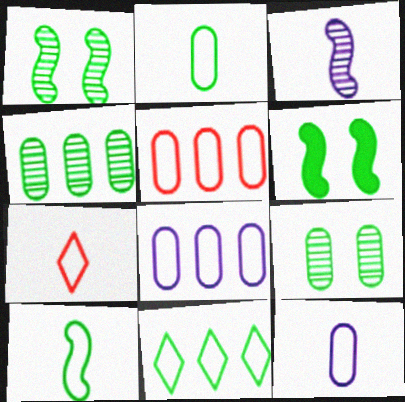[[7, 10, 12]]